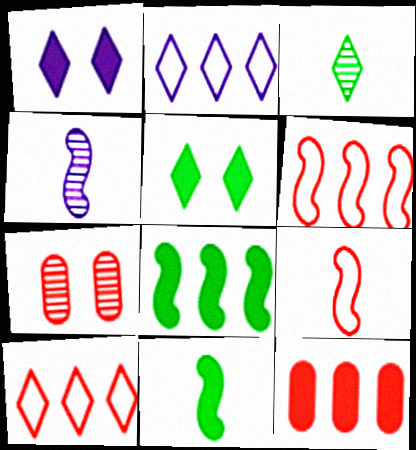[[1, 3, 10], 
[1, 11, 12], 
[2, 7, 11], 
[4, 9, 11]]